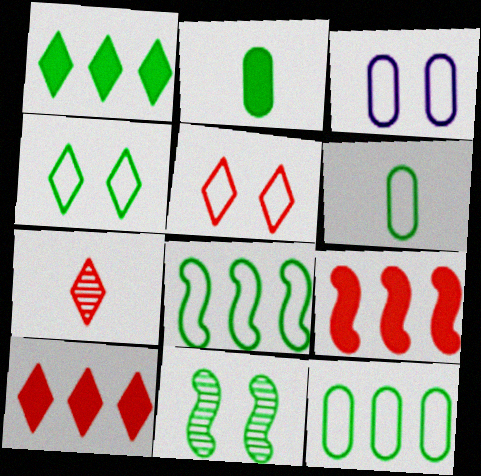[[1, 6, 11], 
[4, 6, 8], 
[5, 7, 10]]